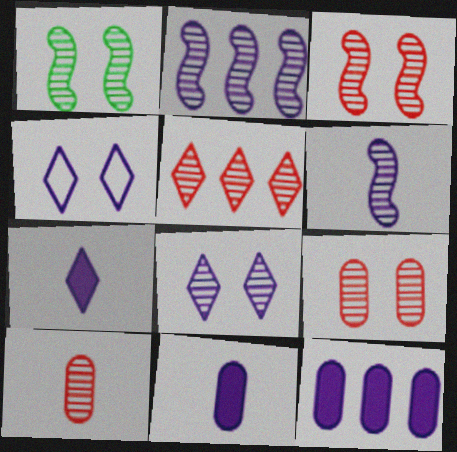[[1, 8, 9], 
[2, 4, 11], 
[3, 5, 10], 
[4, 6, 12]]